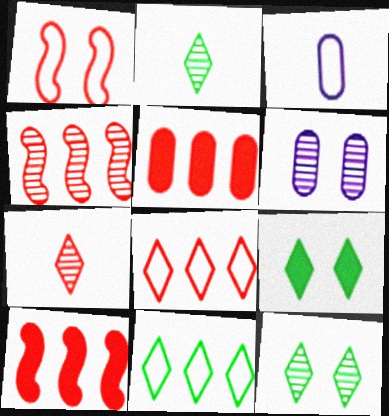[[1, 3, 11], 
[1, 5, 7], 
[1, 6, 9], 
[2, 4, 6], 
[2, 9, 11], 
[3, 4, 9], 
[3, 10, 12], 
[4, 5, 8]]